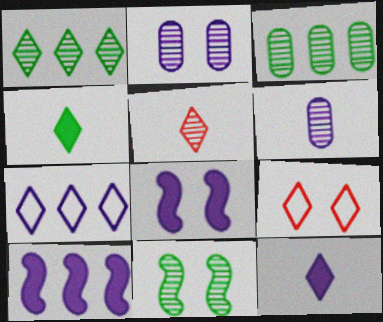[[1, 9, 12], 
[6, 7, 8]]